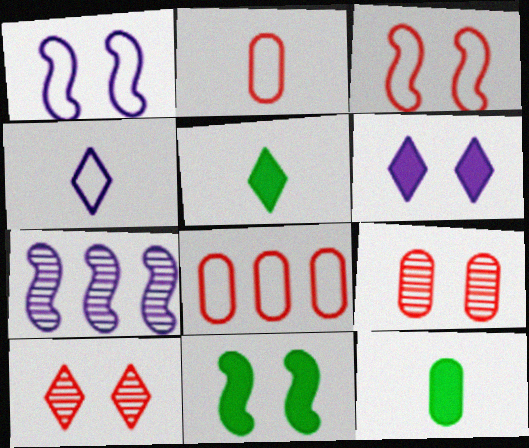[]